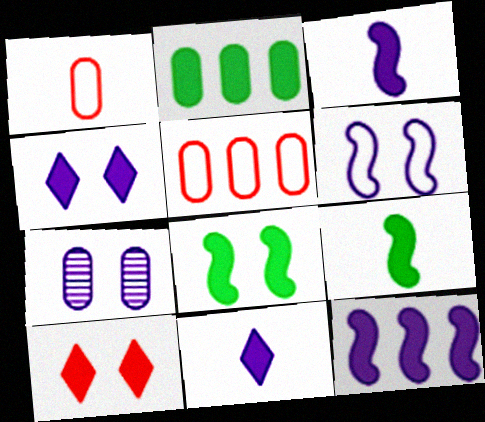[[1, 2, 7], 
[2, 3, 10], 
[4, 6, 7]]